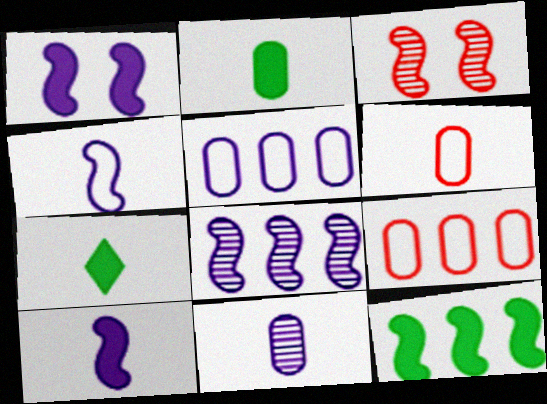[[1, 4, 8], 
[2, 6, 11], 
[3, 4, 12], 
[3, 5, 7]]